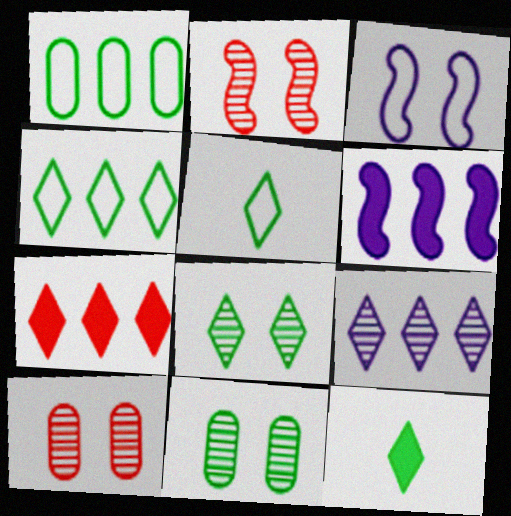[[4, 7, 9], 
[4, 8, 12], 
[5, 6, 10]]